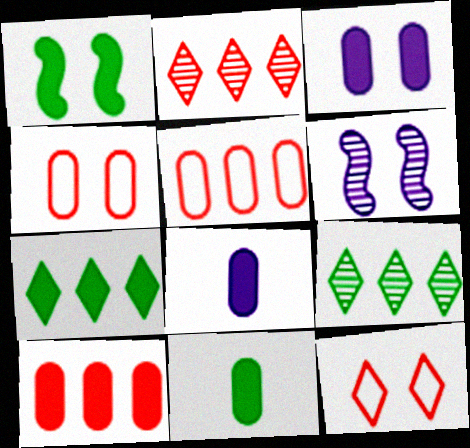[[1, 7, 11], 
[3, 10, 11]]